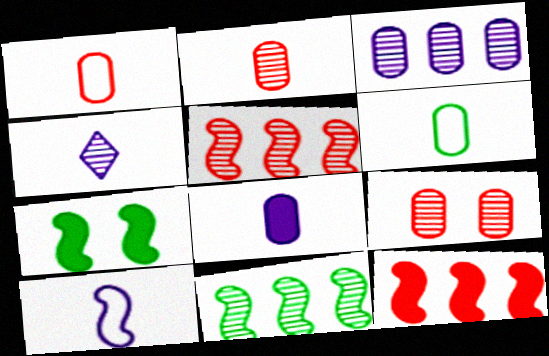[[2, 6, 8], 
[4, 8, 10], 
[4, 9, 11], 
[5, 7, 10]]